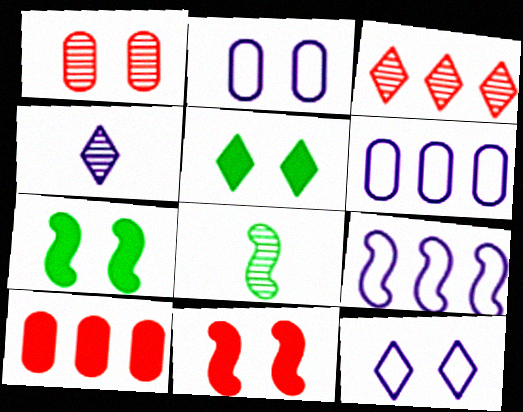[[1, 7, 12], 
[8, 9, 11], 
[8, 10, 12]]